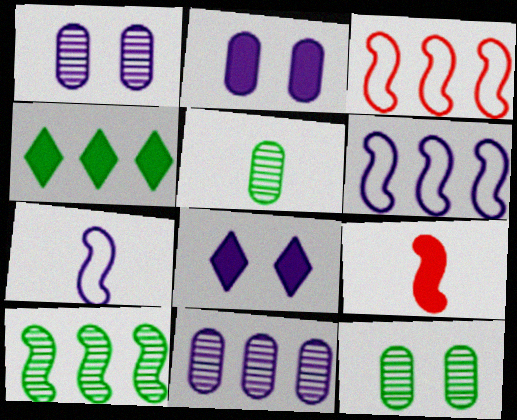[[2, 4, 9], 
[3, 4, 11], 
[3, 5, 8], 
[7, 8, 11]]